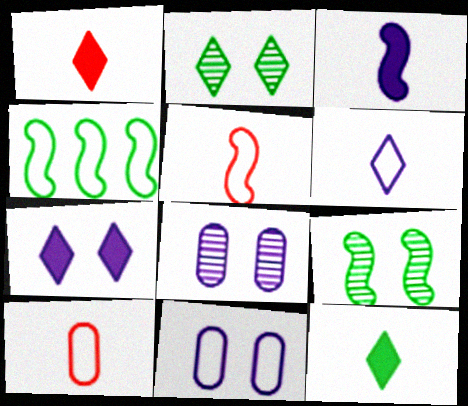[[1, 4, 8]]